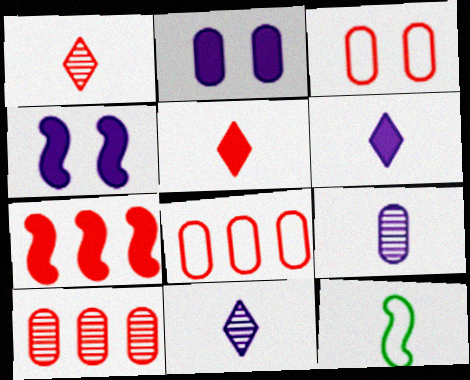[[1, 3, 7], 
[5, 9, 12]]